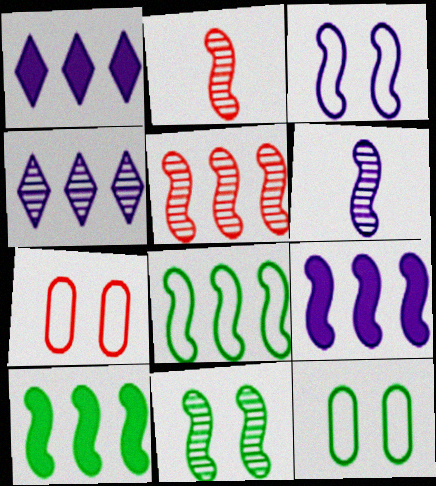[[1, 2, 12], 
[2, 3, 10], 
[3, 6, 9], 
[5, 6, 11], 
[5, 8, 9]]